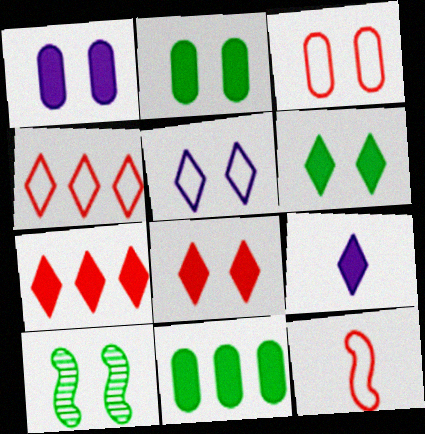[[3, 4, 12], 
[6, 7, 9]]